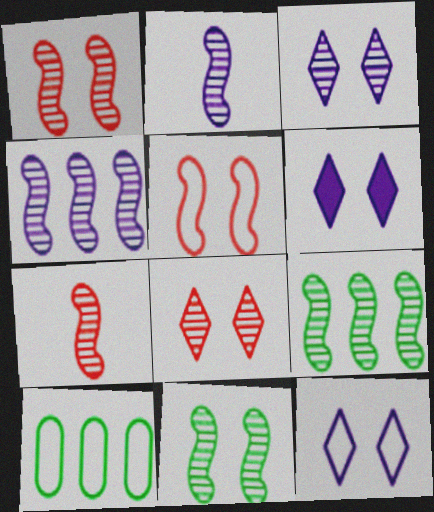[[1, 2, 9], 
[3, 6, 12], 
[4, 7, 11], 
[6, 7, 10]]